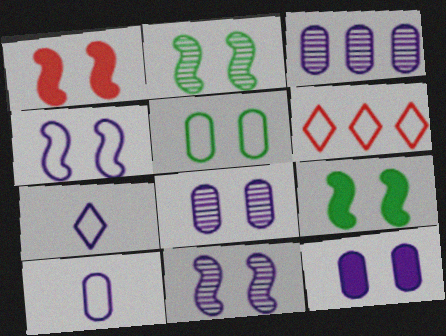[[1, 2, 4], 
[3, 10, 12]]